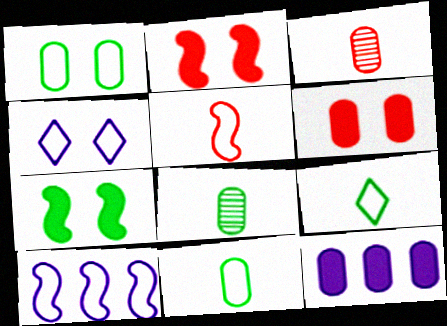[[1, 3, 12]]